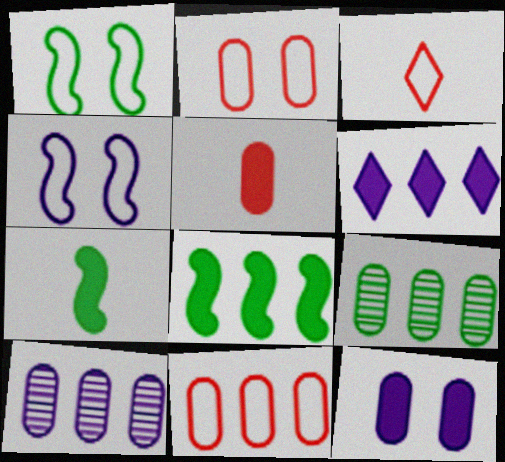[]